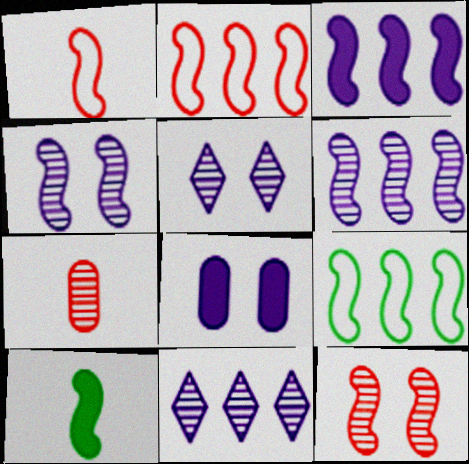[[2, 4, 10]]